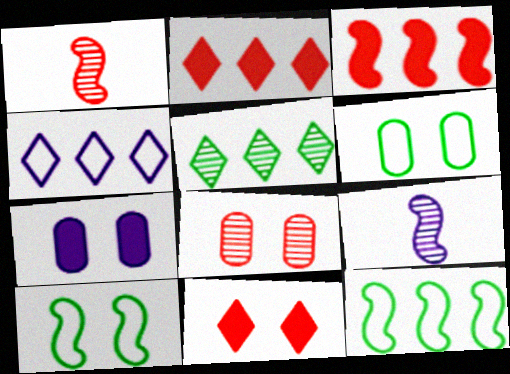[[2, 4, 5], 
[2, 6, 9], 
[3, 9, 10], 
[4, 7, 9], 
[5, 8, 9], 
[6, 7, 8]]